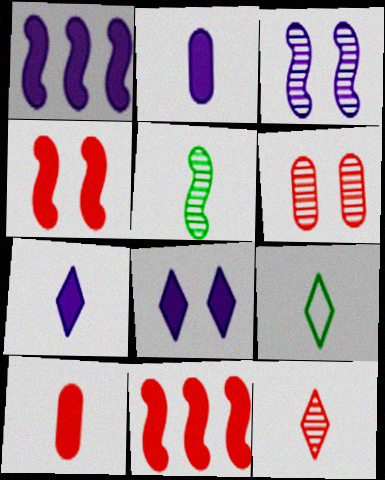[[1, 2, 8], 
[1, 6, 9], 
[7, 9, 12]]